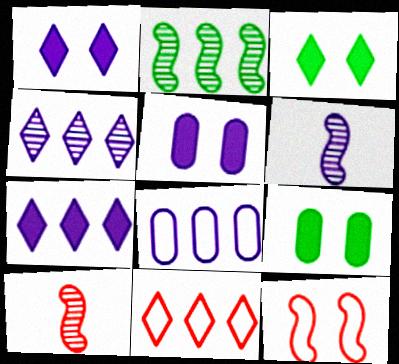[[1, 6, 8], 
[3, 8, 10], 
[6, 9, 11]]